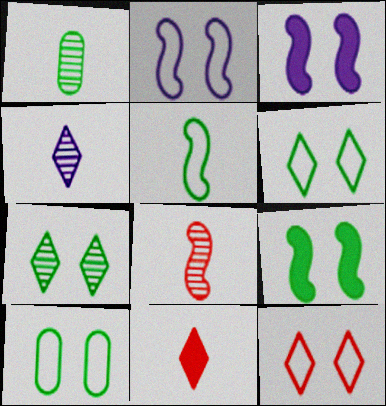[[1, 4, 8], 
[2, 10, 12], 
[7, 9, 10]]